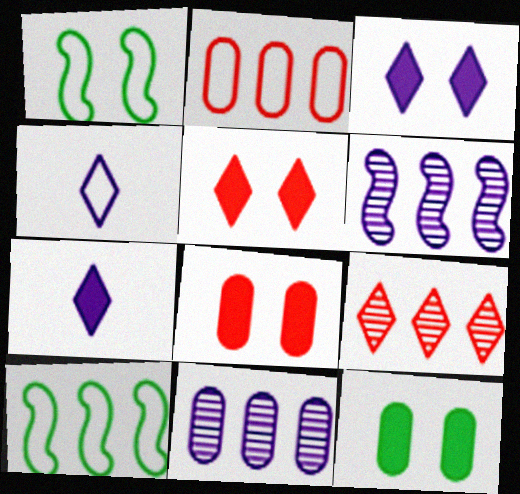[[1, 2, 4]]